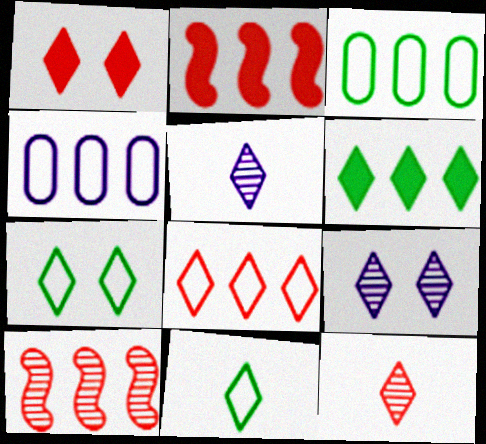[[1, 7, 9], 
[1, 8, 12], 
[4, 6, 10]]